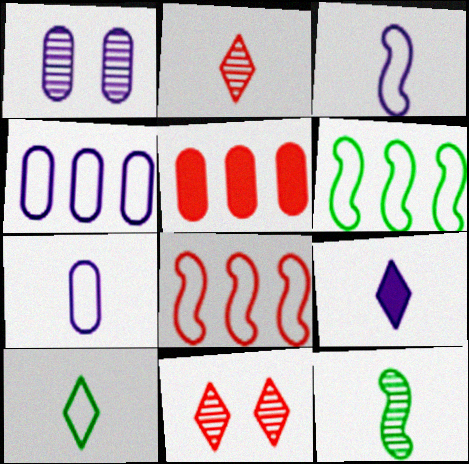[[2, 9, 10]]